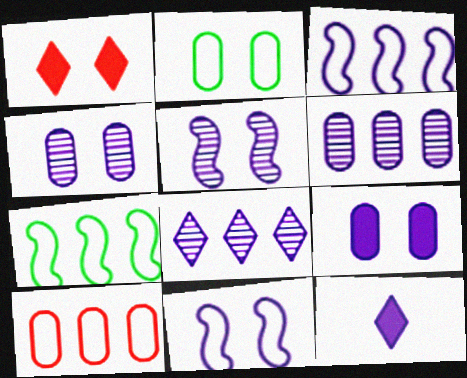[[1, 2, 5], 
[3, 4, 12], 
[6, 11, 12]]